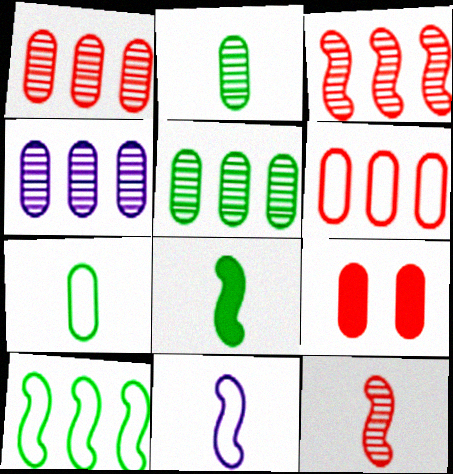[[1, 4, 5], 
[4, 7, 9], 
[8, 11, 12]]